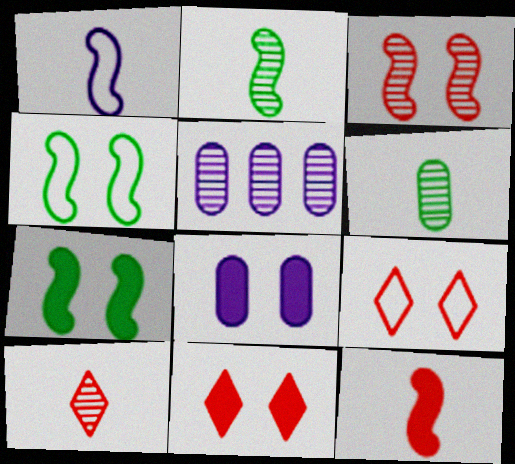[[1, 2, 12], 
[7, 8, 11]]